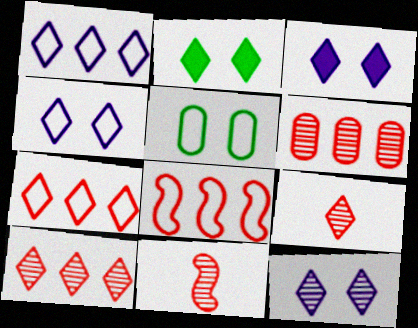[[1, 2, 9], 
[3, 4, 12]]